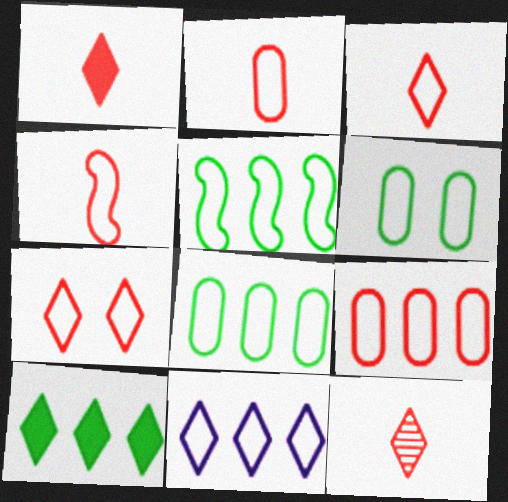[[1, 3, 12], 
[2, 3, 4], 
[4, 6, 11], 
[4, 7, 9], 
[5, 9, 11]]